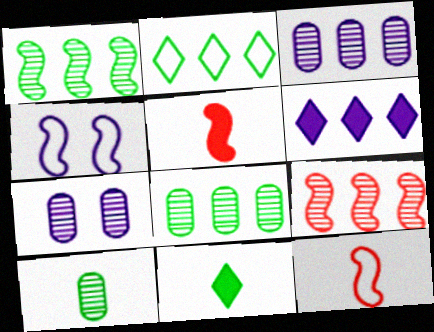[[1, 4, 5], 
[2, 5, 7]]